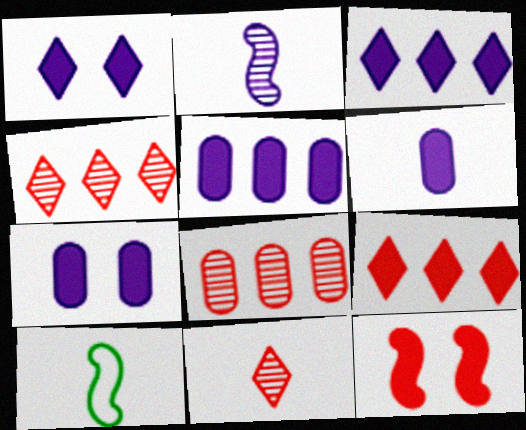[[1, 8, 10], 
[4, 7, 10], 
[5, 6, 7], 
[6, 10, 11]]